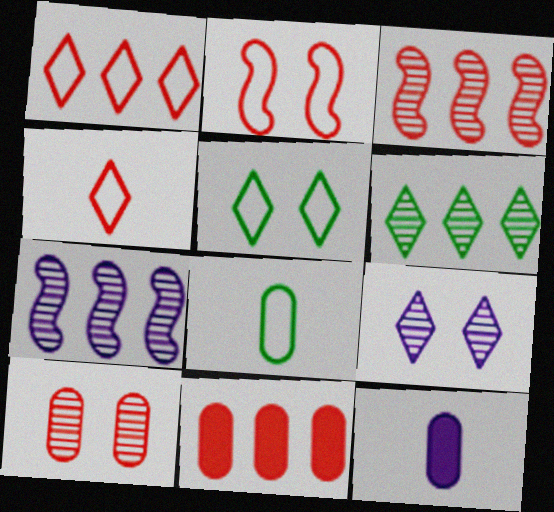[[1, 3, 11], 
[2, 6, 12], 
[3, 5, 12]]